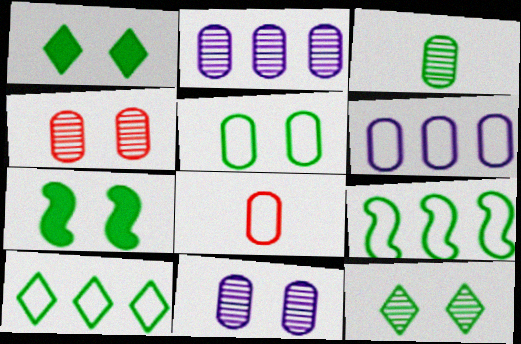[[1, 3, 9], 
[2, 3, 4], 
[3, 7, 10], 
[5, 6, 8], 
[5, 7, 12]]